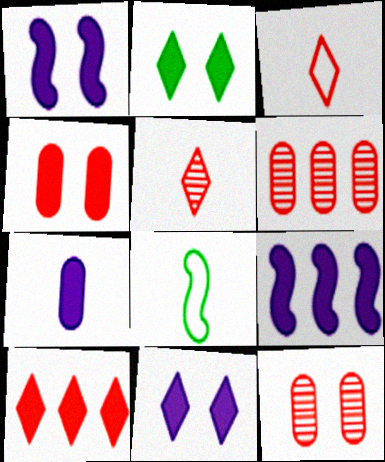[[1, 2, 4], 
[5, 7, 8], 
[6, 8, 11], 
[7, 9, 11]]